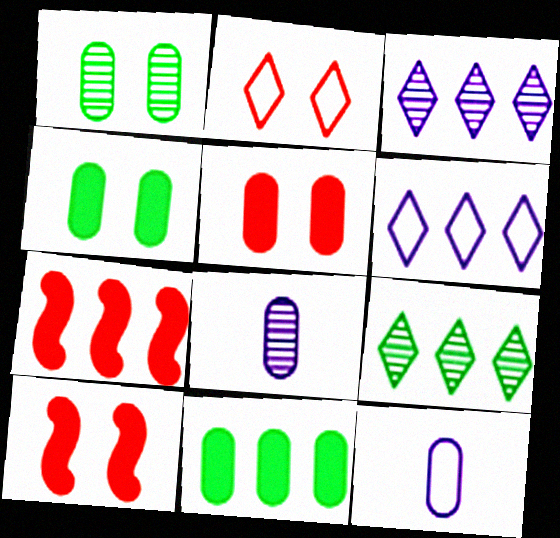[[9, 10, 12]]